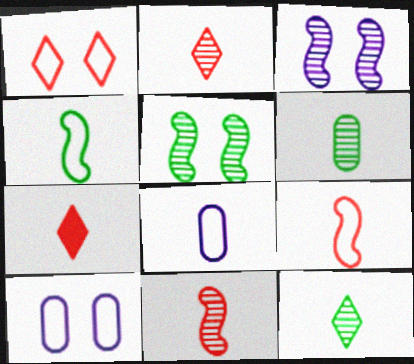[]